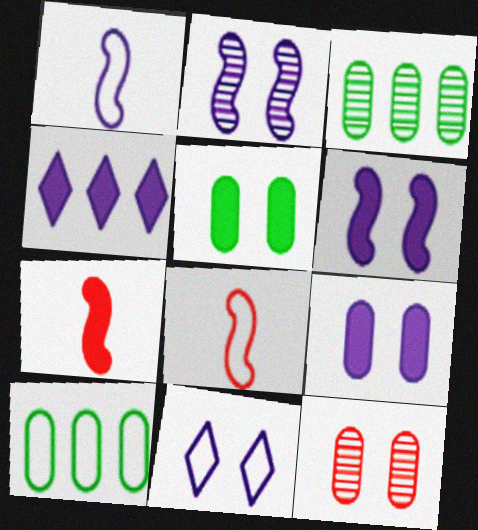[[2, 9, 11], 
[3, 7, 11], 
[4, 5, 7], 
[8, 10, 11]]